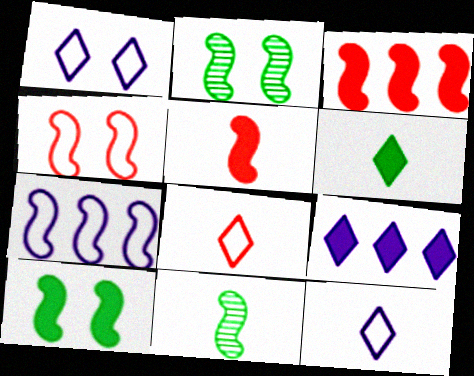[[2, 5, 7]]